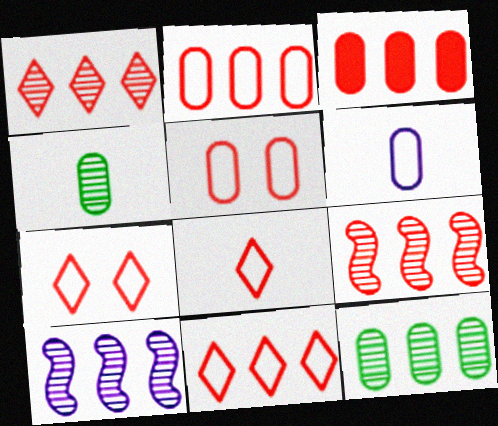[[1, 10, 12], 
[3, 9, 11], 
[7, 8, 11]]